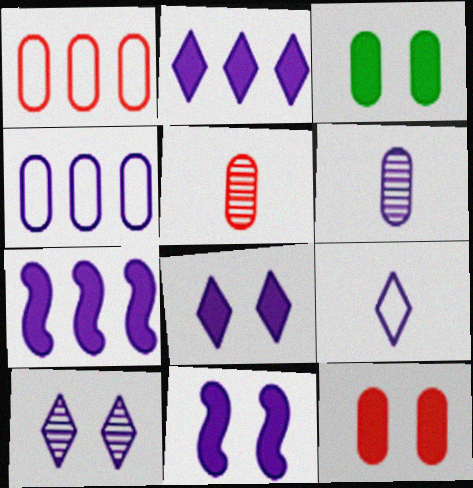[[1, 3, 6], 
[1, 5, 12], 
[2, 9, 10], 
[3, 4, 5]]